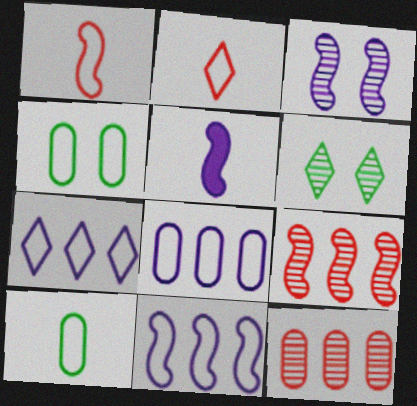[[1, 4, 7], 
[2, 4, 11], 
[3, 5, 11], 
[7, 8, 11]]